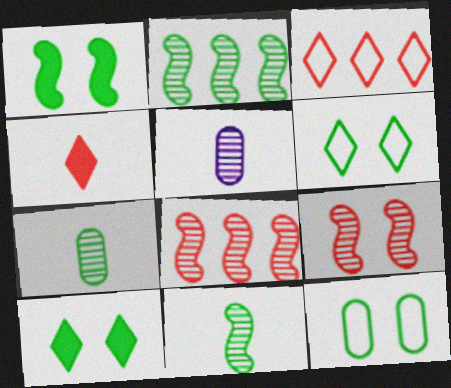[[1, 3, 5]]